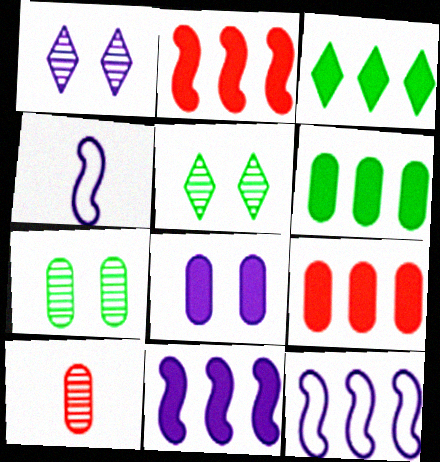[[3, 9, 11], 
[4, 5, 9]]